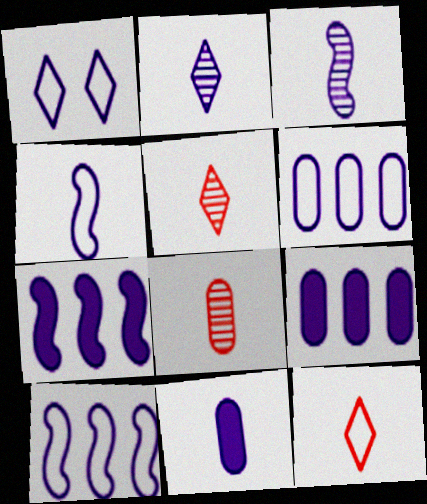[[1, 3, 9], 
[1, 4, 6], 
[2, 4, 11]]